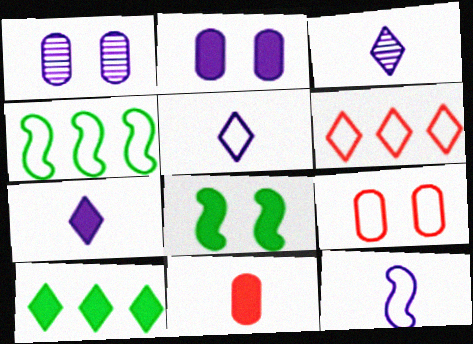[[3, 5, 7], 
[4, 5, 9]]